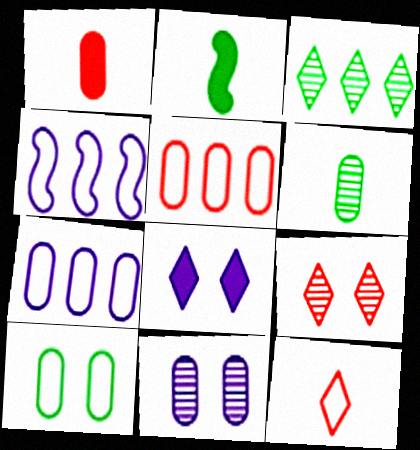[[2, 3, 10], 
[2, 7, 9], 
[3, 8, 12], 
[4, 10, 12]]